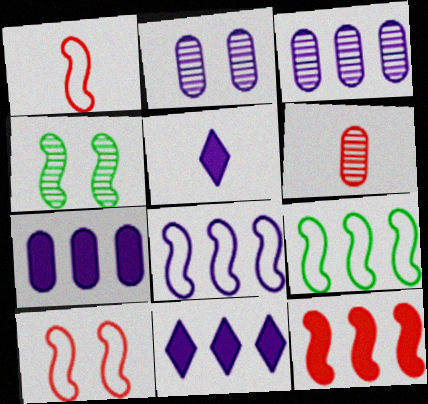[[2, 5, 8], 
[3, 8, 11]]